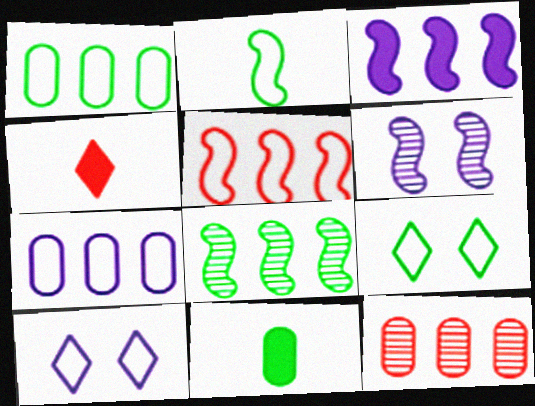[[1, 2, 9], 
[1, 4, 6], 
[3, 5, 8], 
[8, 9, 11]]